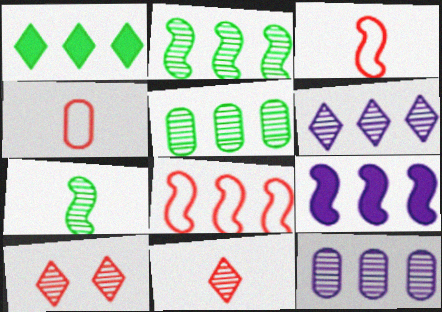[[1, 8, 12], 
[2, 8, 9], 
[7, 10, 12]]